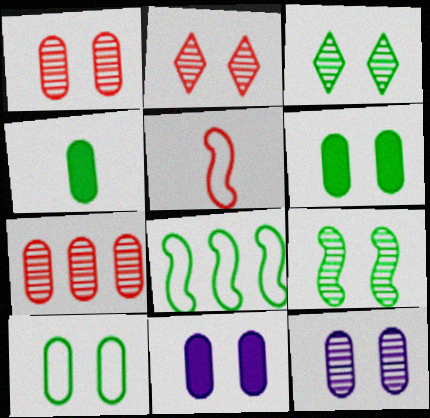[[1, 10, 11], 
[2, 9, 12], 
[3, 4, 8]]